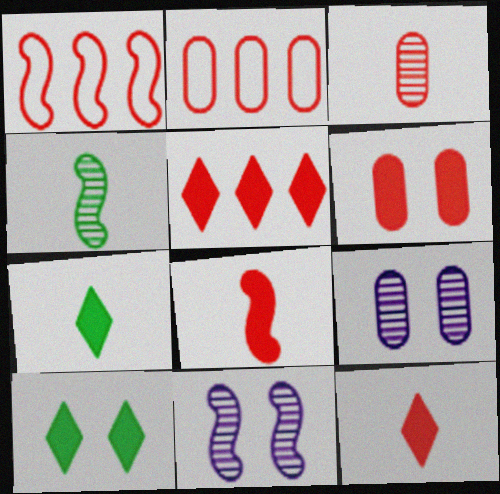[[1, 7, 9], 
[2, 3, 6], 
[2, 7, 11], 
[5, 6, 8]]